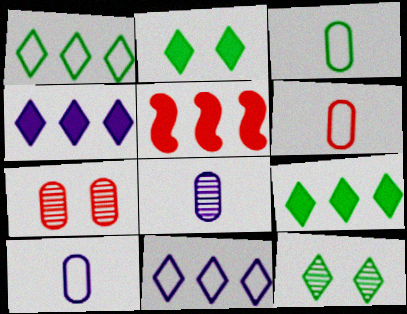[[3, 6, 10], 
[5, 10, 12]]